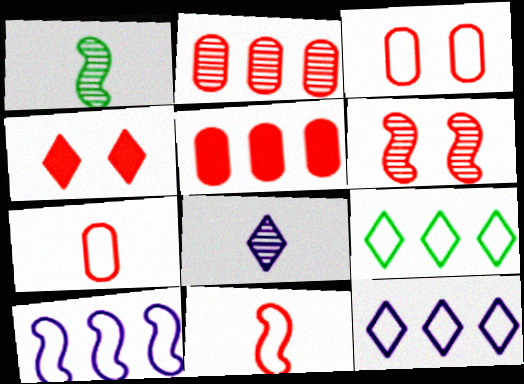[[2, 4, 11], 
[3, 4, 6], 
[4, 8, 9]]